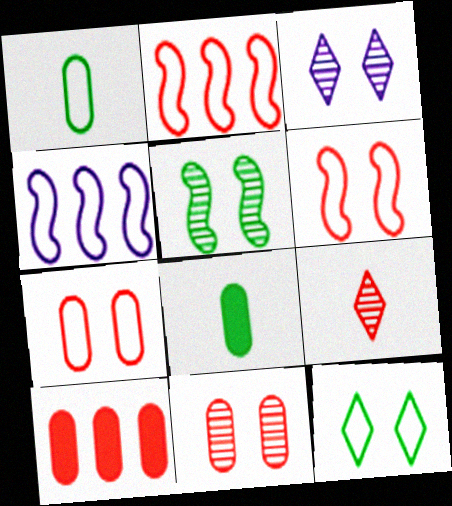[[2, 3, 8], 
[3, 5, 11], 
[6, 9, 10]]